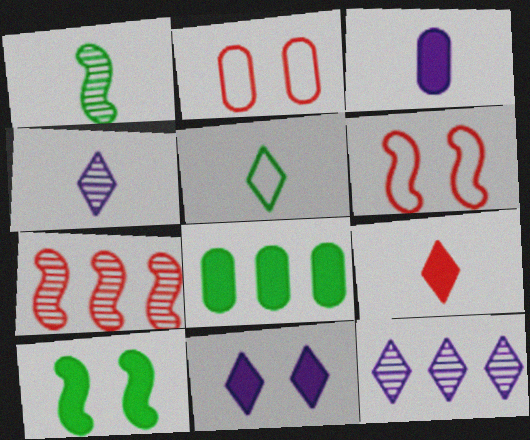[[2, 7, 9], 
[4, 5, 9], 
[4, 6, 8]]